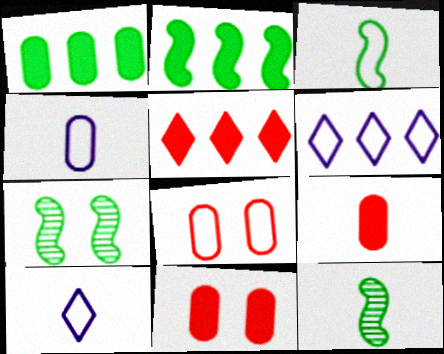[[2, 3, 7], 
[3, 6, 8], 
[4, 5, 7], 
[6, 7, 9], 
[6, 11, 12], 
[9, 10, 12]]